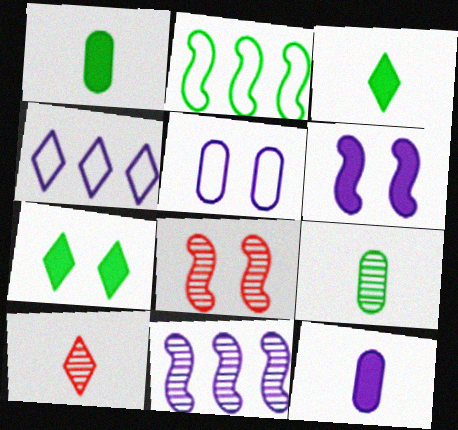[[1, 4, 8], 
[2, 7, 9], 
[4, 7, 10], 
[5, 7, 8]]